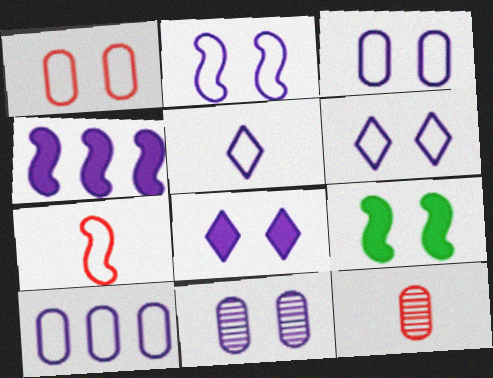[[2, 3, 6], 
[2, 5, 10], 
[2, 8, 11], 
[4, 5, 11]]